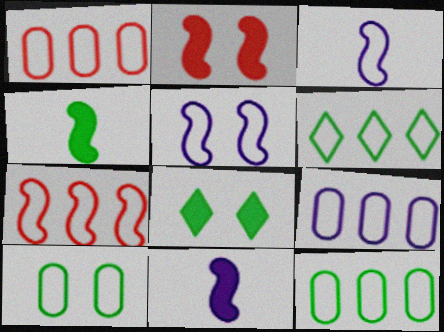[[1, 9, 12], 
[6, 7, 9]]